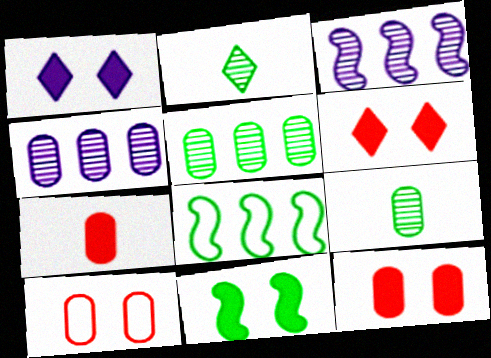[[1, 11, 12]]